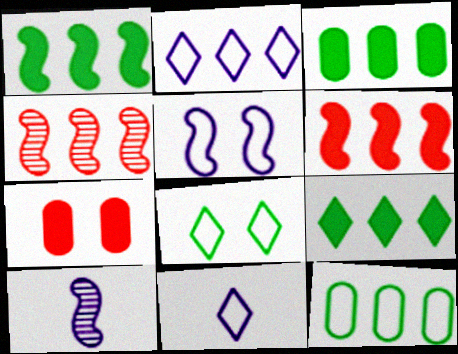[[1, 3, 9], 
[2, 3, 4]]